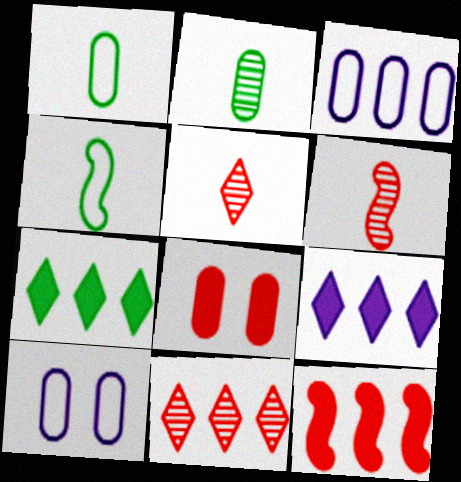[[2, 3, 8], 
[6, 7, 10]]